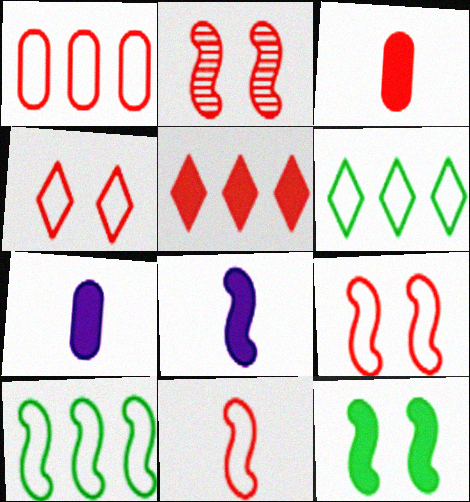[[1, 4, 11], 
[2, 6, 7], 
[2, 8, 10], 
[5, 7, 12]]